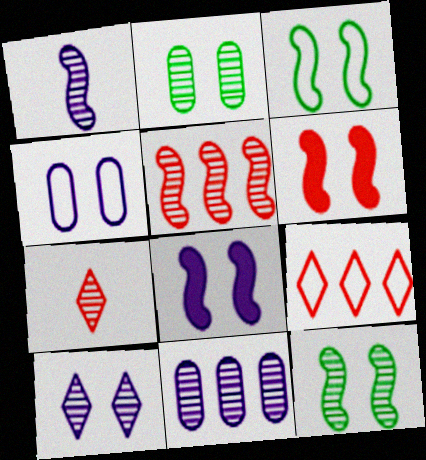[[1, 5, 12], 
[1, 10, 11], 
[4, 8, 10], 
[7, 11, 12]]